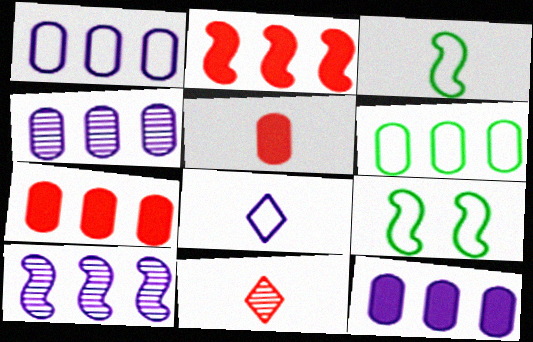[[1, 4, 12], 
[4, 6, 7], 
[9, 11, 12]]